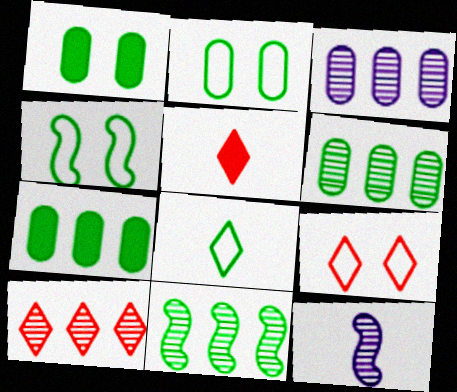[[1, 8, 11], 
[3, 4, 5], 
[3, 10, 11], 
[5, 9, 10], 
[7, 9, 12]]